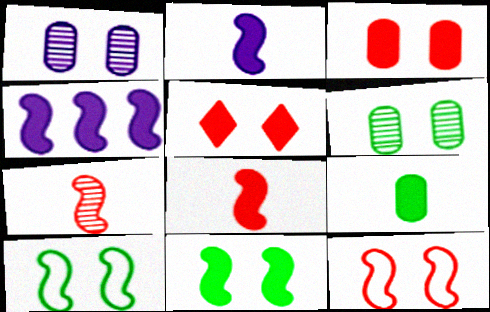[[1, 5, 10], 
[4, 5, 9], 
[4, 7, 10], 
[4, 8, 11]]